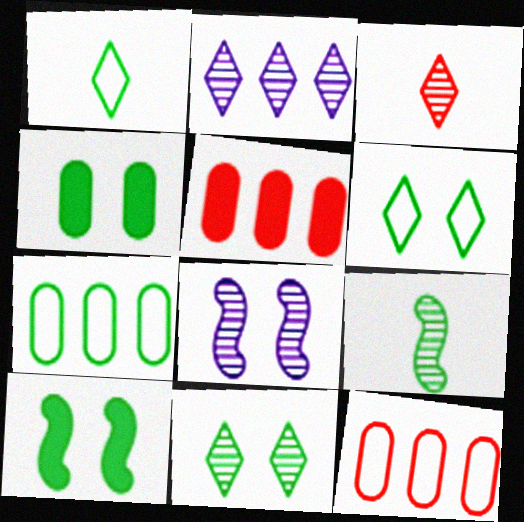[[1, 5, 8], 
[2, 3, 11]]